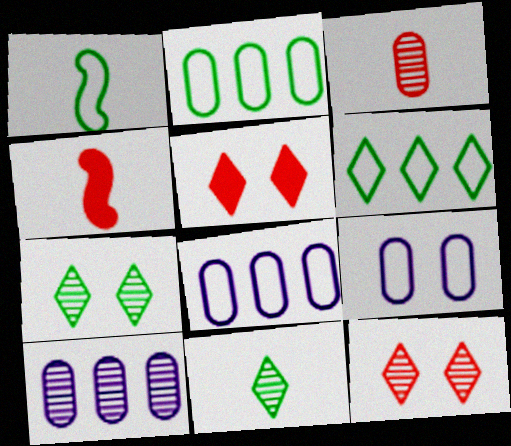[[1, 5, 10], 
[4, 7, 8]]